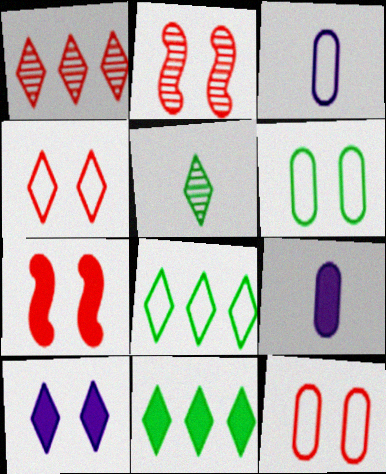[[2, 3, 11], 
[2, 6, 10], 
[2, 8, 9], 
[7, 9, 11]]